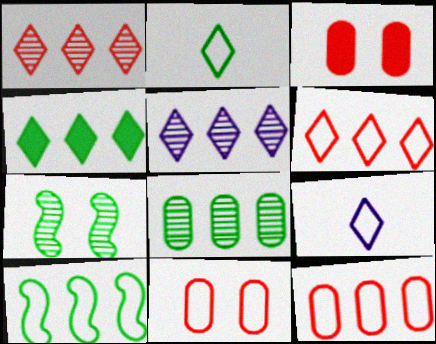[[4, 5, 6], 
[4, 8, 10], 
[9, 10, 11]]